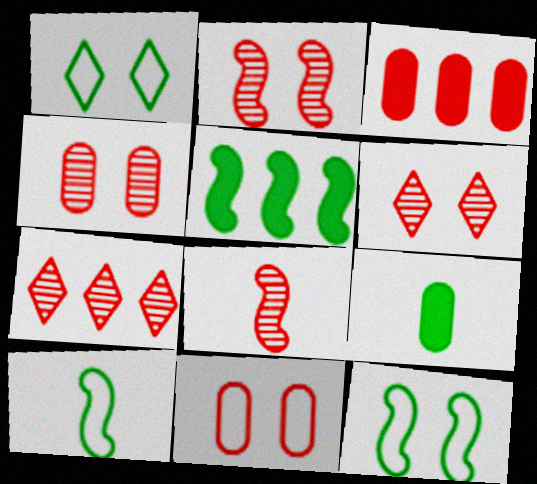[[2, 4, 6], 
[4, 7, 8]]